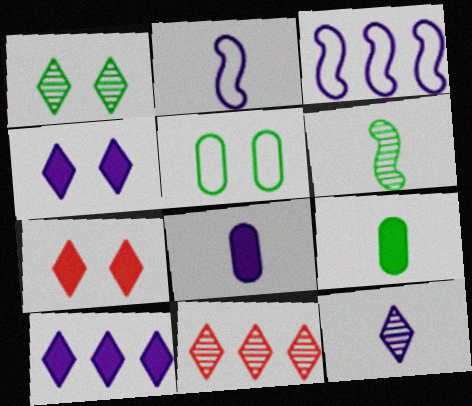[[1, 11, 12], 
[2, 8, 12]]